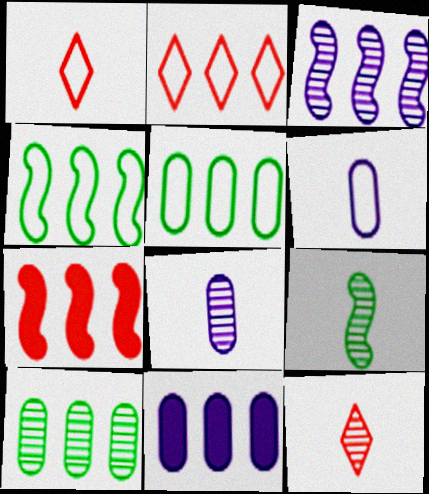[[3, 4, 7], 
[8, 9, 12]]